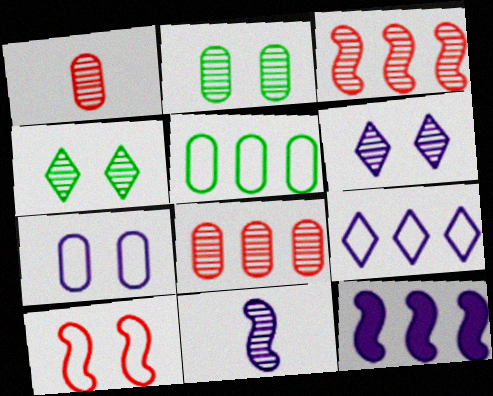[[4, 8, 11]]